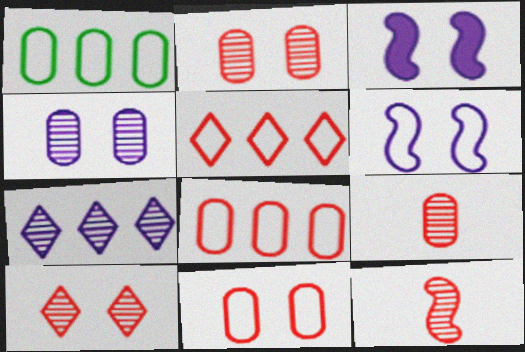[]